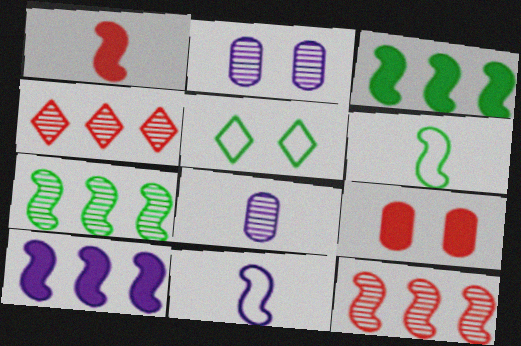[]